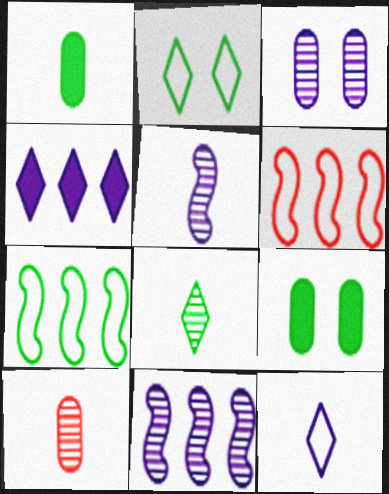[[5, 8, 10], 
[7, 8, 9]]